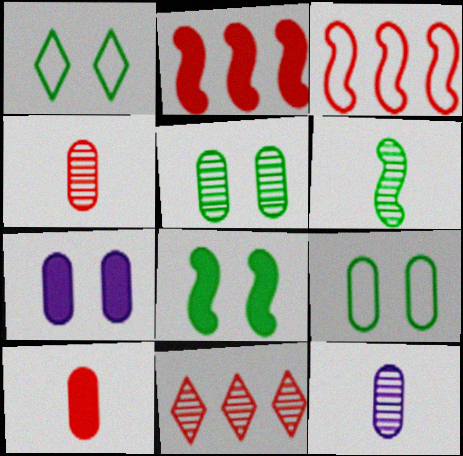[[1, 2, 12], 
[1, 5, 8]]